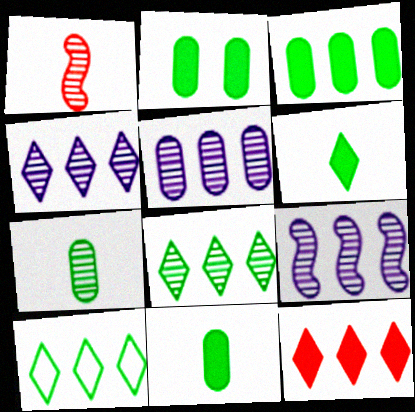[[2, 3, 11], 
[4, 5, 9], 
[4, 10, 12]]